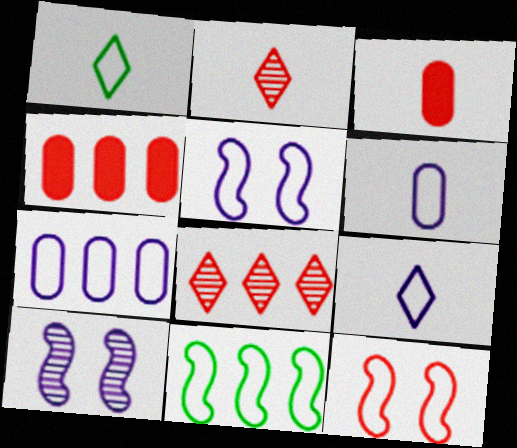[[1, 4, 10], 
[1, 7, 12], 
[2, 4, 12], 
[3, 8, 12], 
[5, 7, 9]]